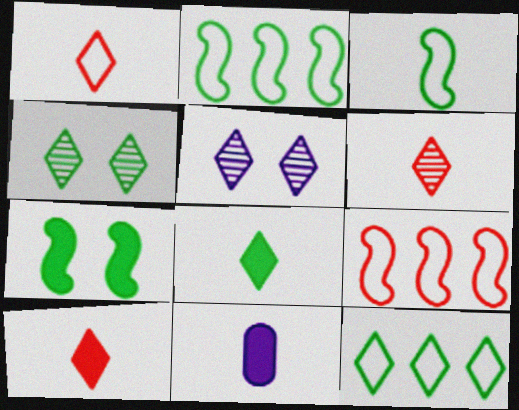[[1, 6, 10], 
[3, 6, 11], 
[4, 8, 12], 
[4, 9, 11], 
[5, 10, 12]]